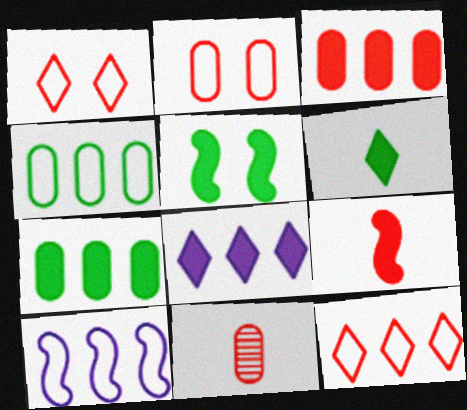[[2, 3, 11], 
[4, 10, 12], 
[5, 6, 7]]